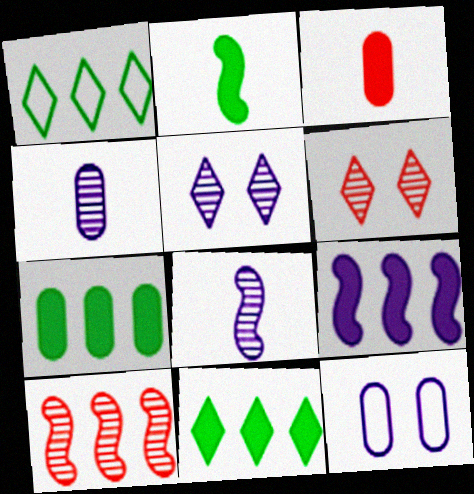[]